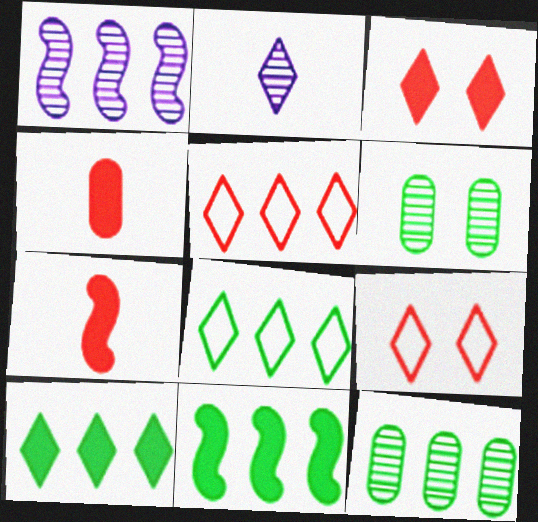[[2, 3, 8], 
[2, 9, 10], 
[8, 11, 12]]